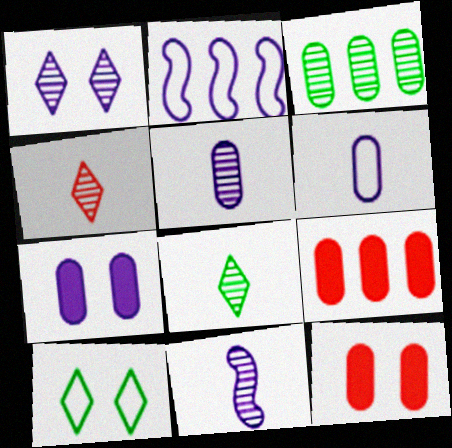[[2, 8, 12], 
[3, 6, 12], 
[9, 10, 11]]